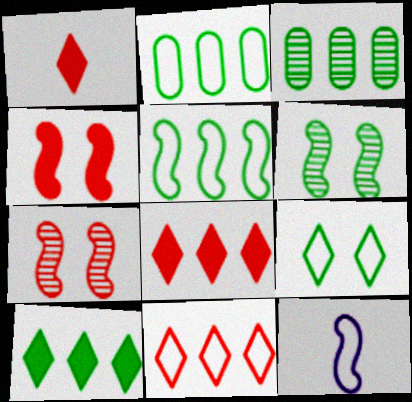[[3, 5, 10]]